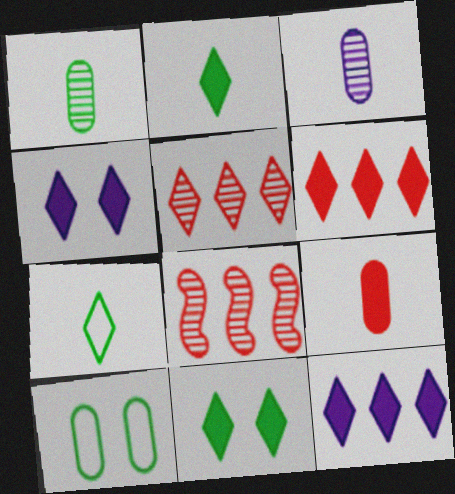[[2, 4, 6], 
[4, 5, 7]]